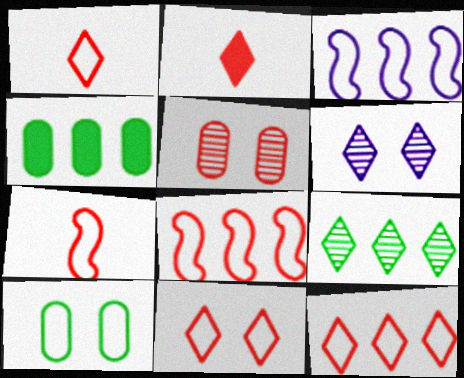[[1, 3, 10], 
[1, 11, 12], 
[2, 5, 8], 
[4, 6, 7]]